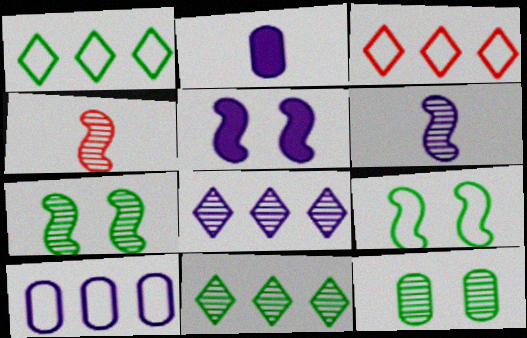[[2, 3, 7], 
[4, 8, 12]]